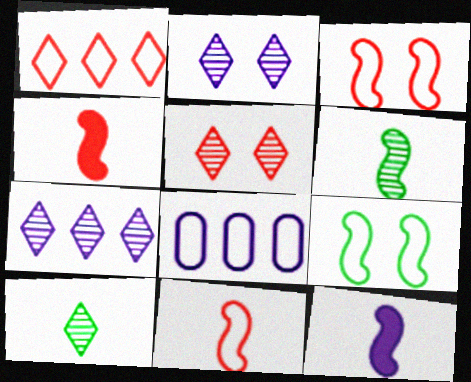[[2, 8, 12], 
[5, 7, 10], 
[6, 11, 12]]